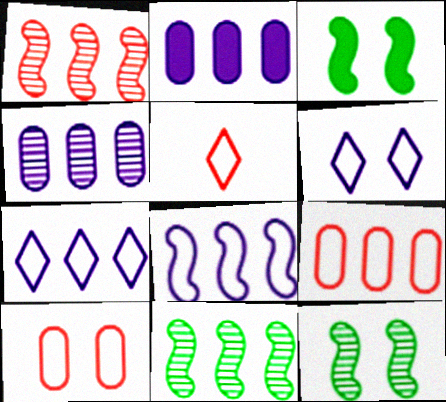[[2, 5, 12], 
[3, 4, 5]]